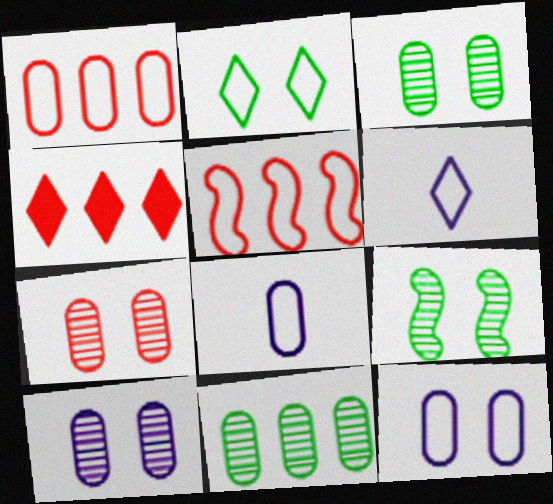[[2, 5, 8], 
[3, 7, 10], 
[4, 8, 9]]